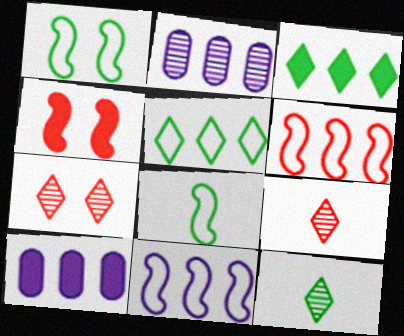[[1, 9, 10], 
[2, 3, 6], 
[7, 8, 10]]